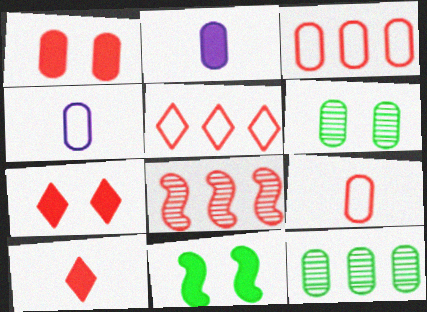[[1, 4, 12], 
[2, 3, 6], 
[7, 8, 9]]